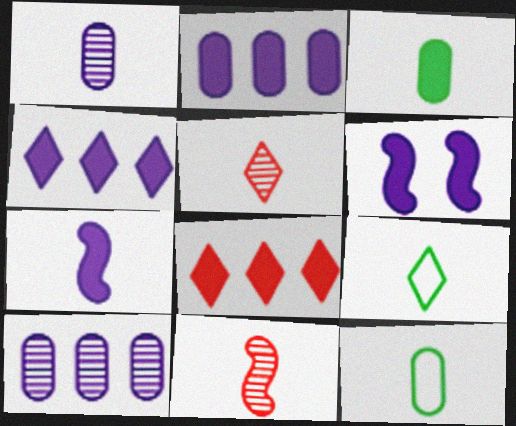[[3, 6, 8], 
[5, 7, 12]]